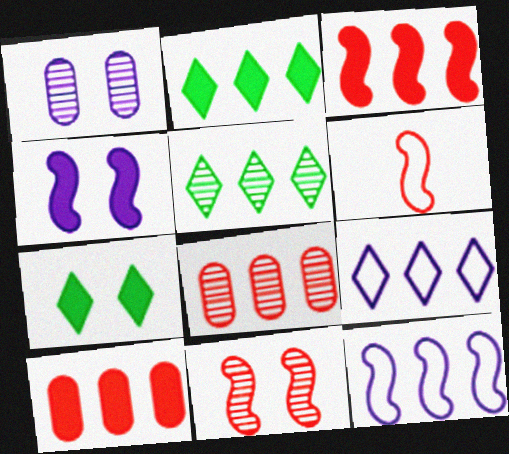[[1, 2, 6], 
[2, 8, 12], 
[3, 6, 11], 
[5, 10, 12]]